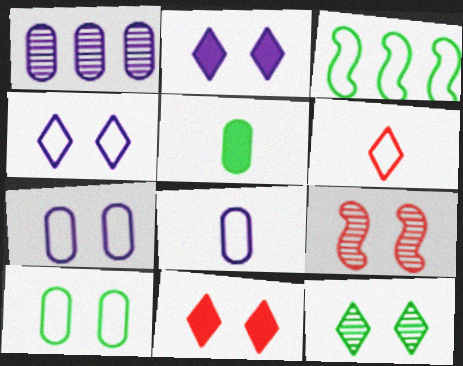[[2, 9, 10], 
[3, 5, 12], 
[3, 6, 7], 
[4, 11, 12]]